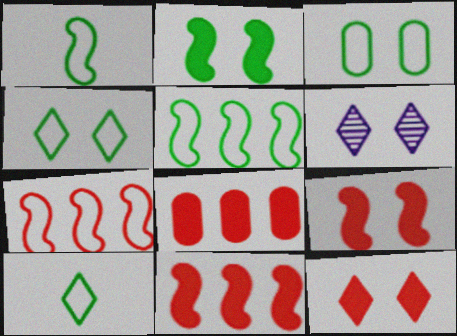[[1, 6, 8], 
[3, 5, 10], 
[3, 6, 9], 
[4, 6, 12]]